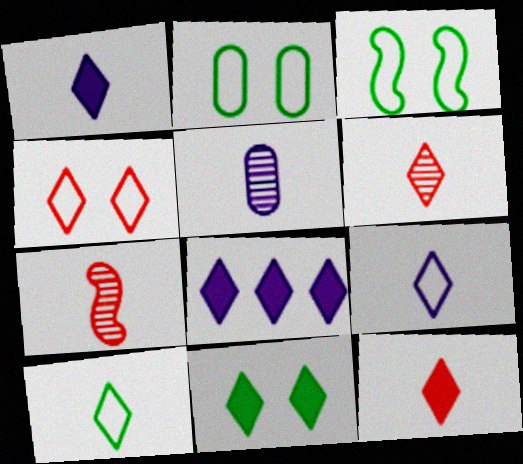[[1, 6, 10], 
[2, 7, 8], 
[8, 11, 12]]